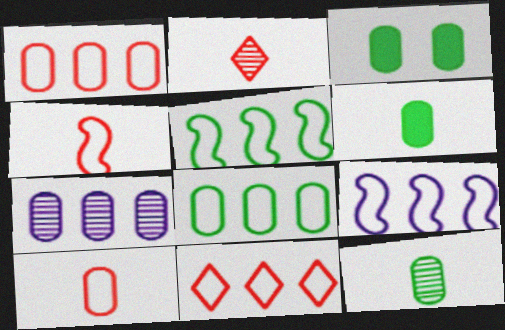[[2, 3, 9], 
[3, 7, 10], 
[3, 8, 12], 
[8, 9, 11]]